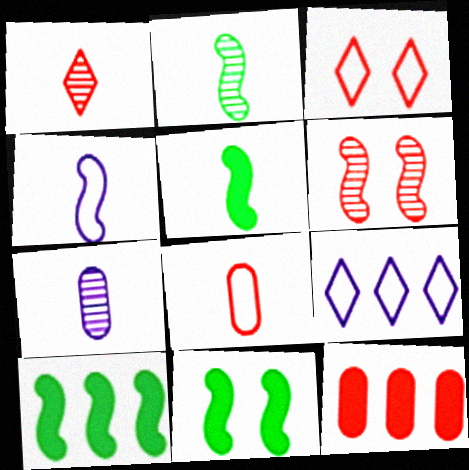[[1, 2, 7], 
[3, 7, 10], 
[4, 6, 10], 
[5, 10, 11]]